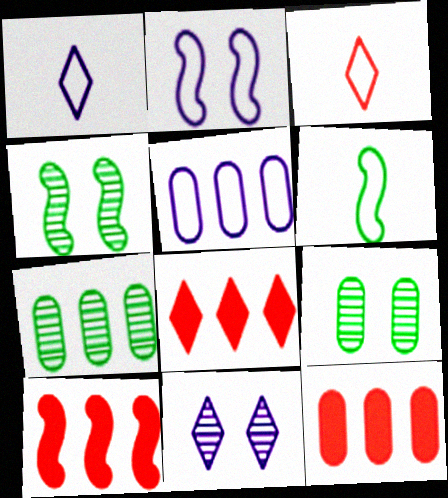[[1, 2, 5], 
[1, 4, 12], 
[1, 9, 10], 
[5, 7, 12], 
[6, 11, 12], 
[8, 10, 12]]